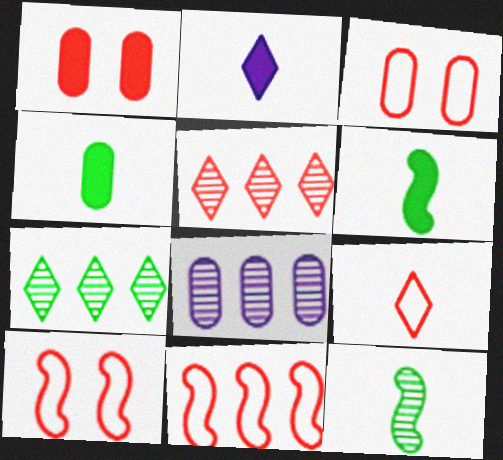[[3, 4, 8], 
[3, 9, 11]]